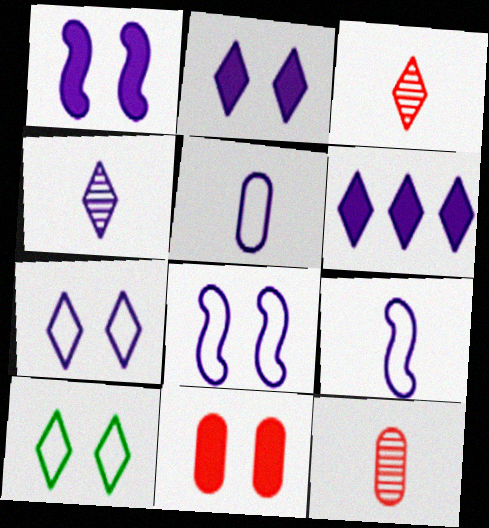[[3, 6, 10], 
[4, 6, 7]]